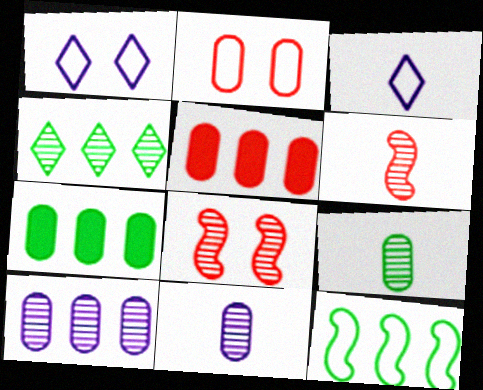[[1, 6, 7], 
[2, 3, 12], 
[2, 7, 11], 
[3, 7, 8], 
[4, 7, 12], 
[4, 8, 11]]